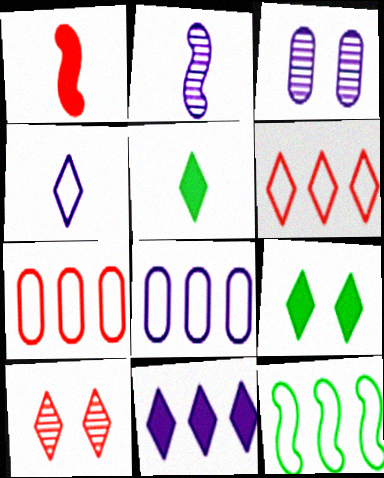[[1, 7, 10], 
[2, 7, 9], 
[6, 8, 12]]